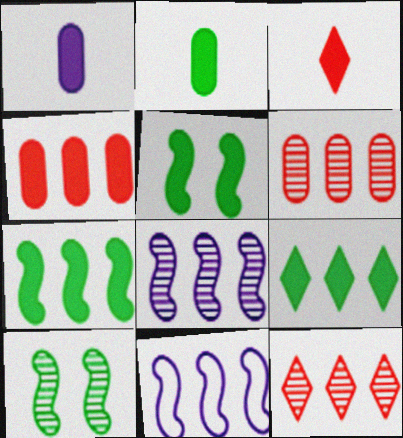[[2, 5, 9], 
[6, 9, 11]]